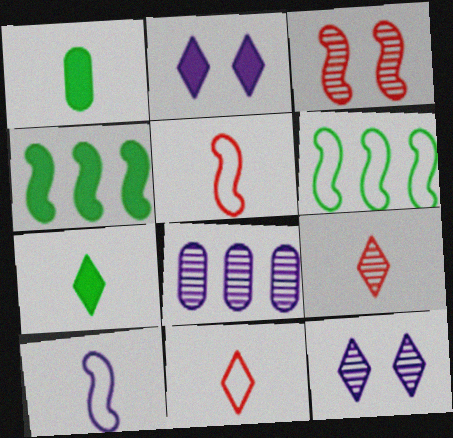[[1, 9, 10], 
[2, 8, 10], 
[3, 4, 10]]